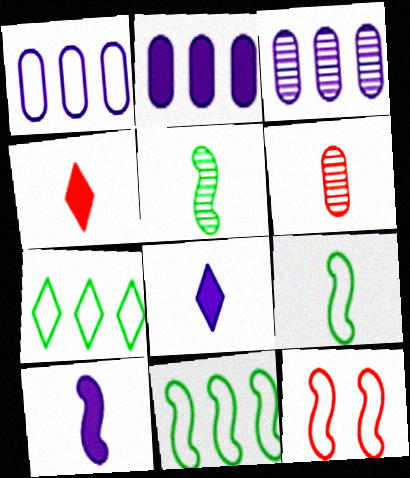[[1, 2, 3], 
[6, 8, 9]]